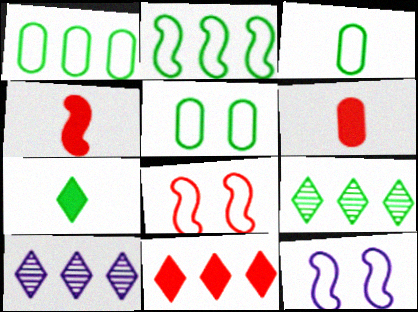[[1, 3, 5], 
[4, 5, 10], 
[6, 9, 12]]